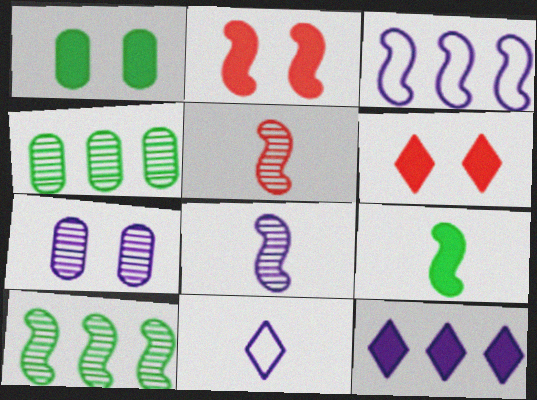[[2, 4, 11]]